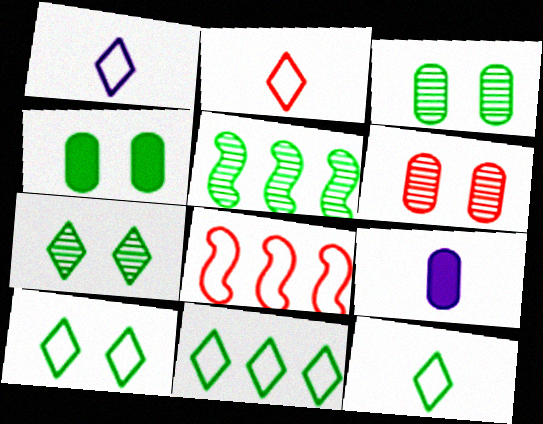[[1, 2, 12], 
[4, 5, 12], 
[7, 8, 9], 
[10, 11, 12]]